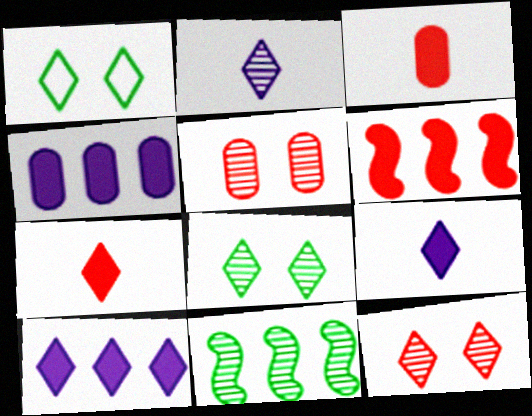[[2, 5, 11]]